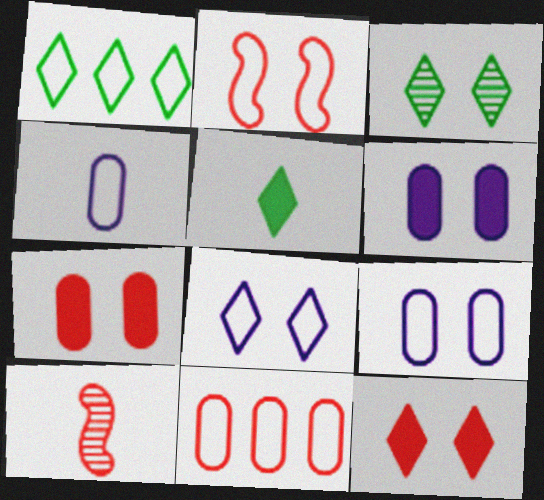[[1, 2, 4], 
[1, 3, 5], 
[1, 6, 10], 
[2, 3, 6], 
[3, 8, 12], 
[4, 5, 10], 
[10, 11, 12]]